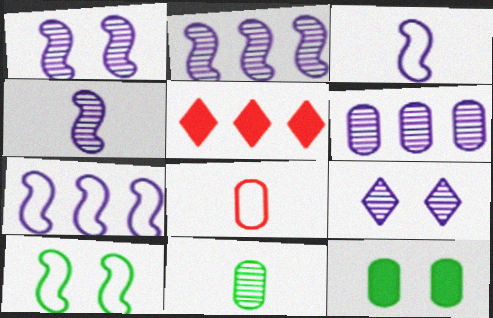[[1, 2, 4], 
[4, 6, 9], 
[6, 8, 12]]